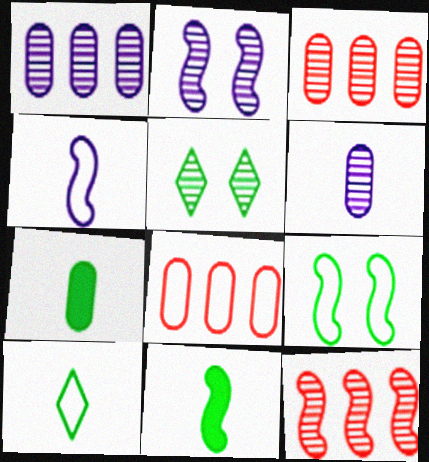[[5, 6, 12]]